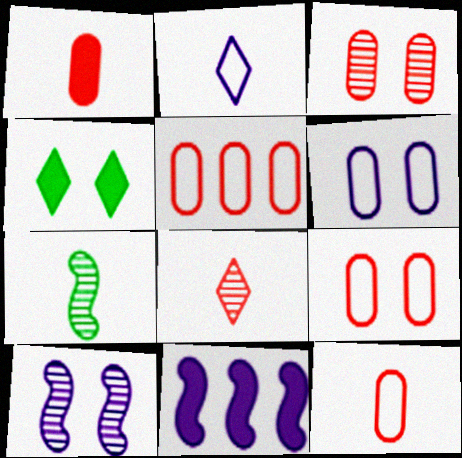[[1, 2, 7], 
[1, 3, 5], 
[1, 4, 11], 
[4, 9, 10], 
[5, 9, 12]]